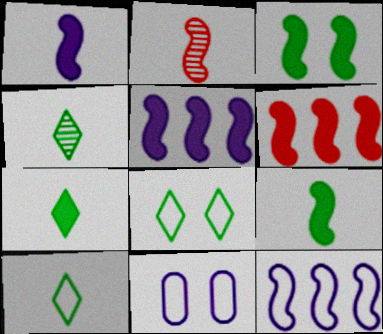[[1, 3, 6], 
[2, 3, 12], 
[4, 6, 11], 
[4, 7, 10]]